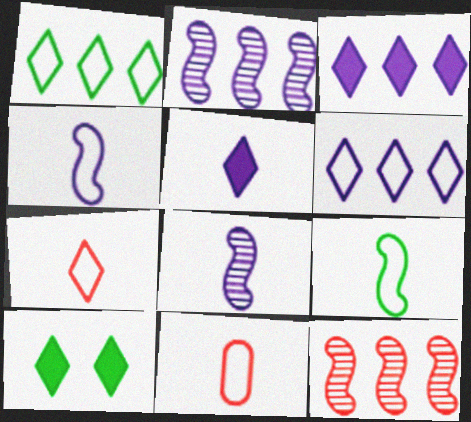[[2, 10, 11]]